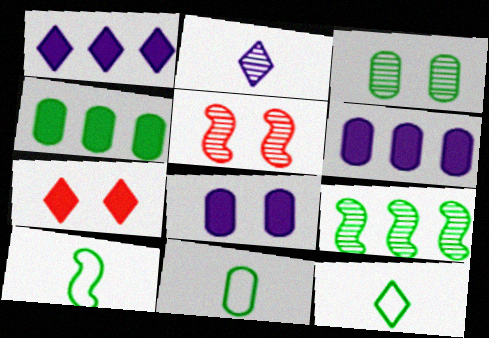[[1, 5, 11], 
[3, 4, 11], 
[5, 6, 12], 
[10, 11, 12]]